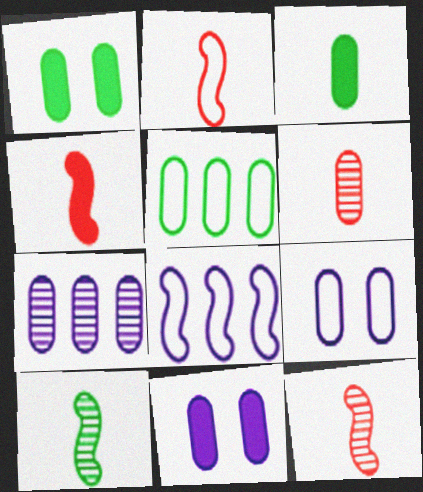[[2, 4, 12], 
[5, 6, 11]]